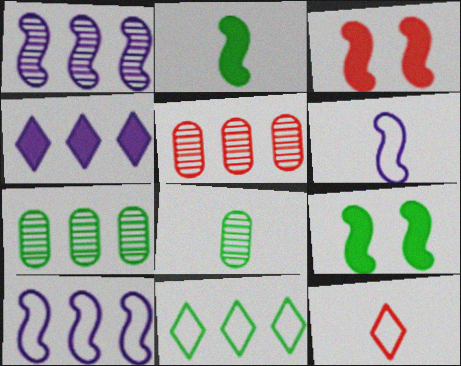[[3, 5, 12], 
[8, 9, 11]]